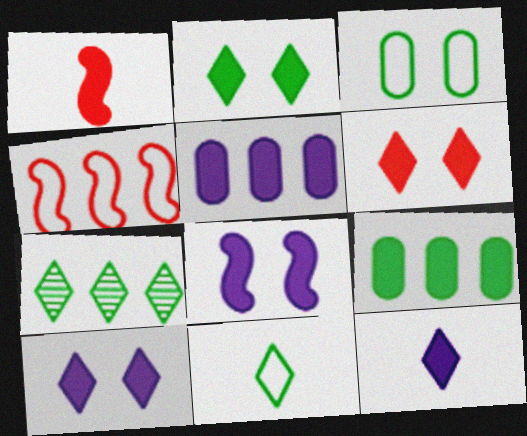[[1, 2, 5], 
[1, 9, 10], 
[2, 6, 10], 
[2, 7, 11], 
[4, 5, 7], 
[5, 8, 12]]